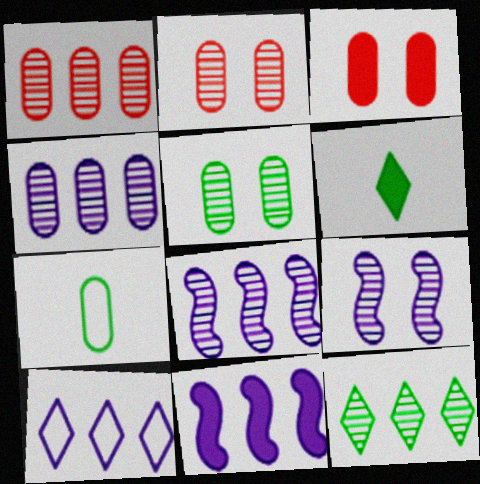[[1, 8, 12], 
[3, 4, 7], 
[3, 6, 11], 
[4, 10, 11]]